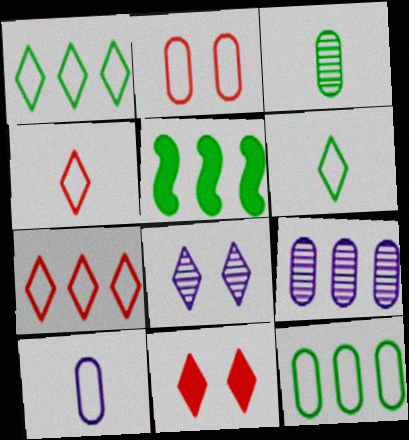[[2, 10, 12], 
[5, 7, 9]]